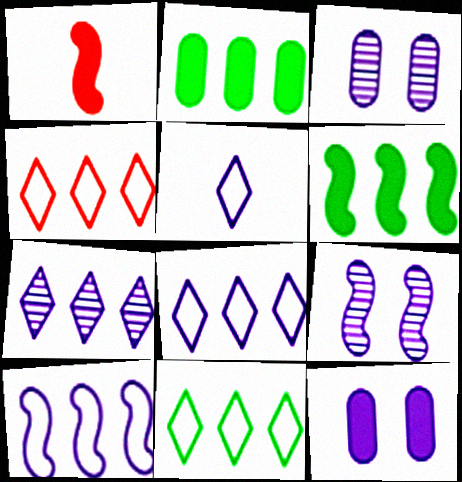[[1, 3, 11], 
[4, 8, 11]]